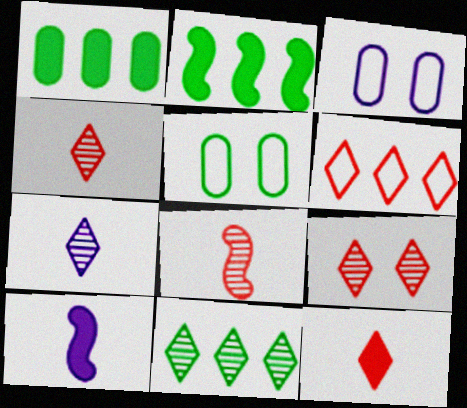[[2, 3, 4], 
[6, 9, 12], 
[7, 9, 11]]